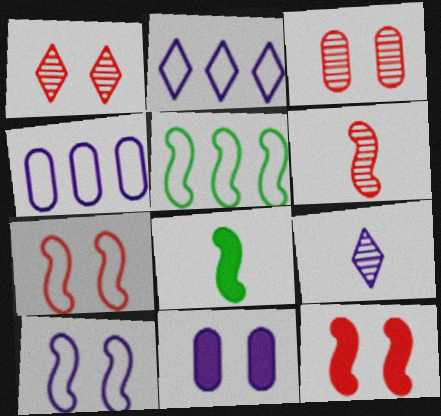[[1, 4, 8], 
[2, 3, 8]]